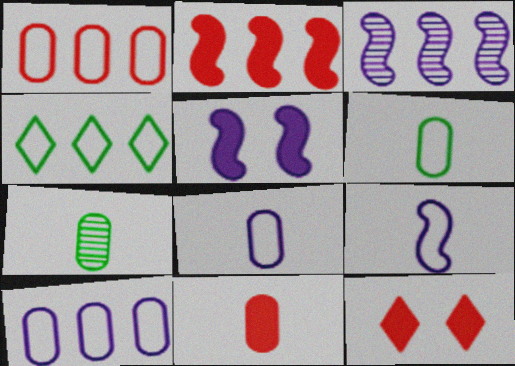[[2, 11, 12], 
[3, 5, 9], 
[3, 6, 12], 
[7, 8, 11]]